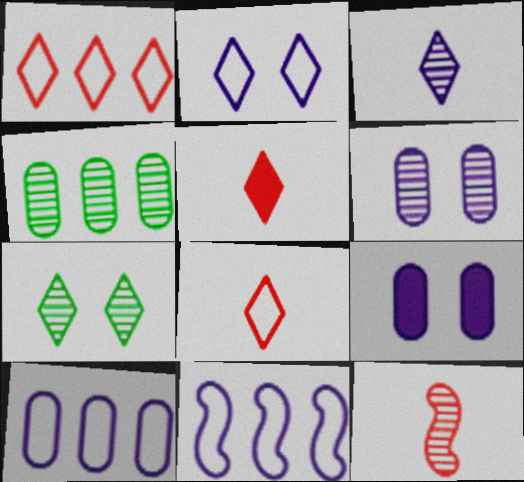[[3, 9, 11]]